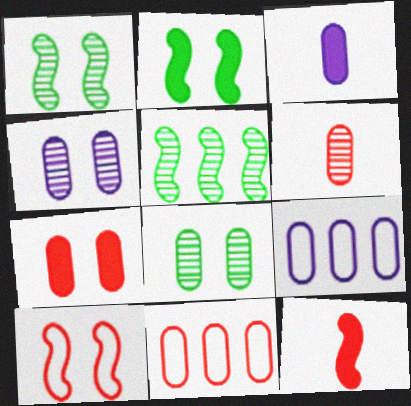[[3, 4, 9], 
[3, 8, 11], 
[6, 7, 11]]